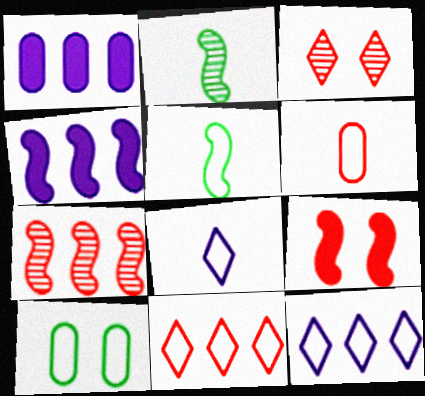[[1, 3, 5], 
[5, 6, 8]]